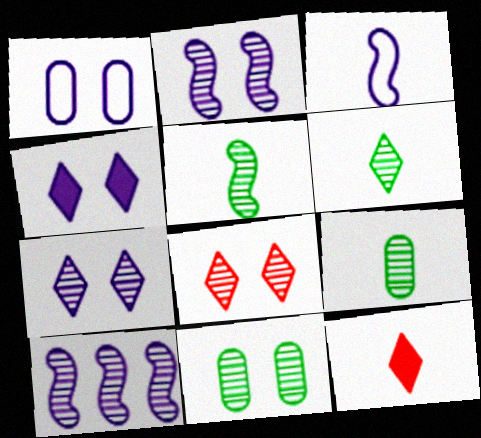[[1, 2, 4], 
[2, 8, 11], 
[3, 9, 12], 
[5, 6, 9], 
[8, 9, 10]]